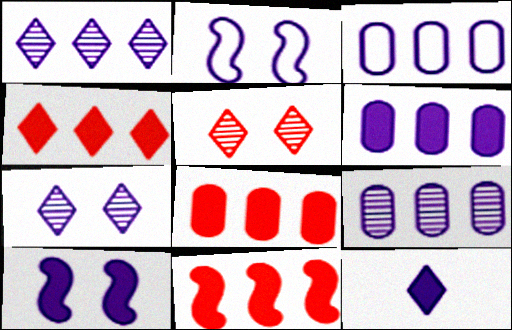[[2, 9, 12], 
[3, 6, 9], 
[4, 8, 11], 
[6, 10, 12]]